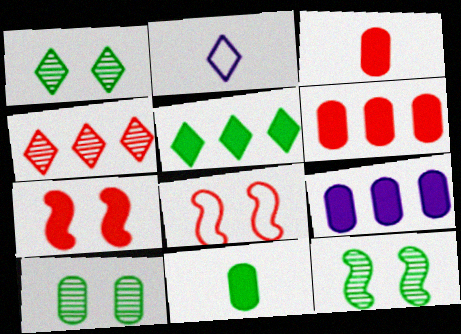[[1, 10, 12], 
[2, 6, 12], 
[3, 4, 8]]